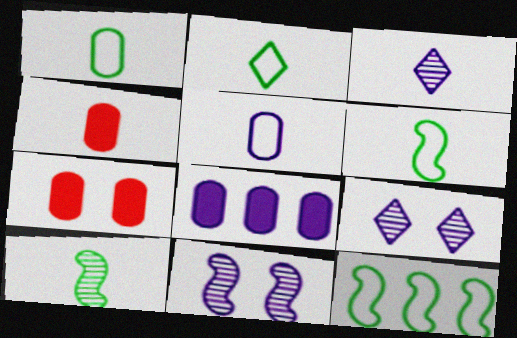[[1, 2, 6], 
[3, 4, 6], 
[3, 7, 12], 
[4, 9, 12]]